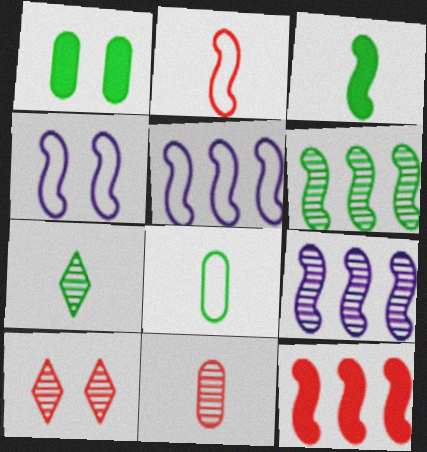[[1, 4, 10], 
[3, 7, 8], 
[5, 6, 12]]